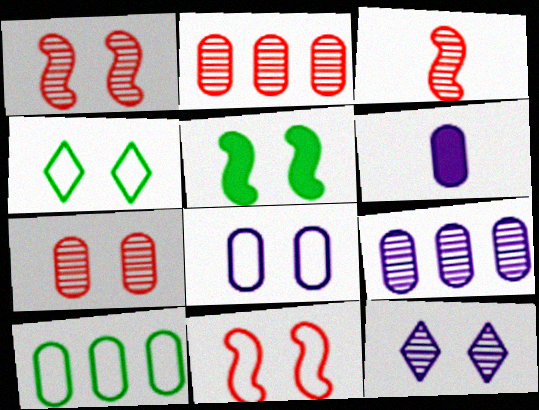[[4, 8, 11], 
[6, 7, 10], 
[6, 8, 9]]